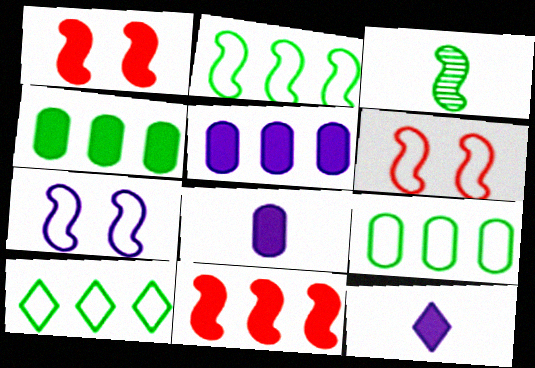[[1, 4, 12], 
[2, 9, 10], 
[3, 7, 11]]